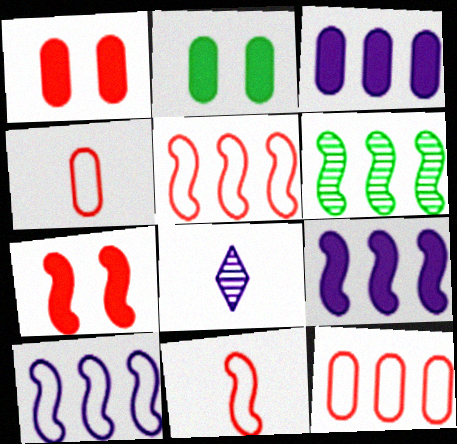[[2, 5, 8], 
[5, 6, 9]]